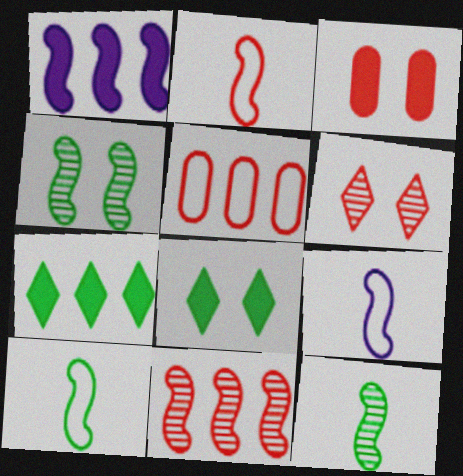[[1, 2, 4], 
[2, 9, 10]]